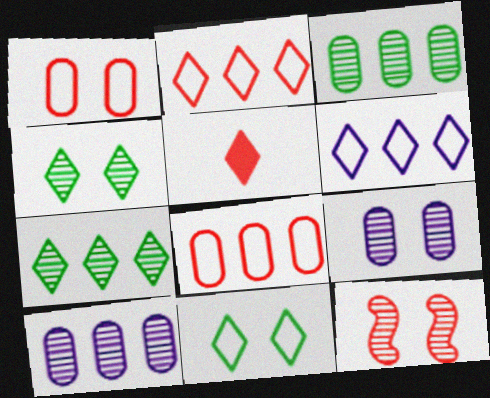[[4, 5, 6], 
[4, 9, 12], 
[5, 8, 12]]